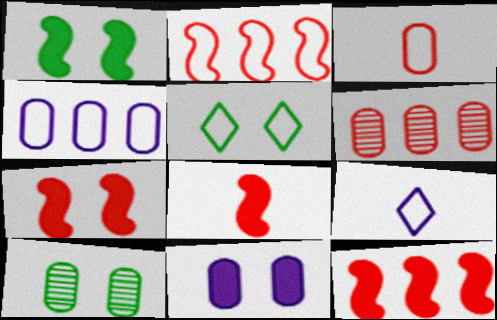[[1, 5, 10], 
[1, 6, 9], 
[7, 8, 12], 
[9, 10, 12]]